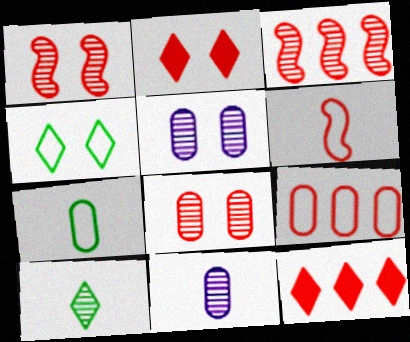[[3, 5, 10], 
[3, 9, 12], 
[6, 8, 12]]